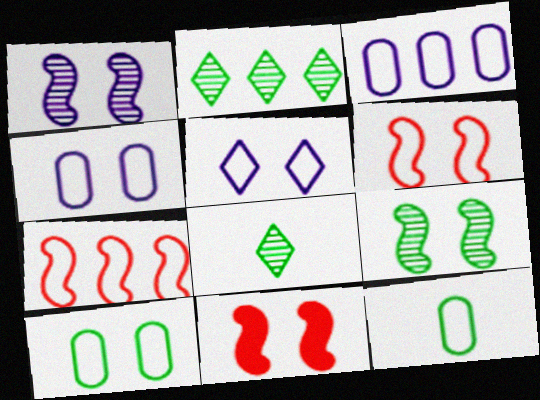[[3, 8, 11], 
[5, 6, 10], 
[5, 7, 12]]